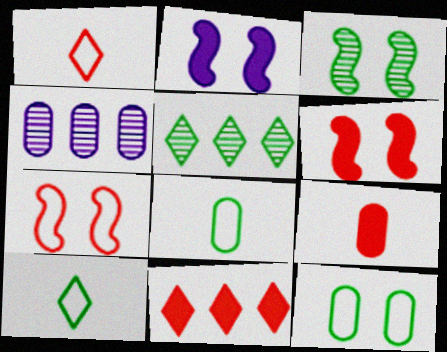[[2, 3, 7], 
[4, 6, 10], 
[4, 9, 12], 
[6, 9, 11]]